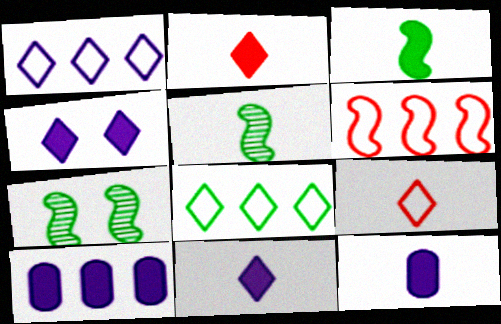[[2, 3, 12], 
[5, 9, 12], 
[7, 9, 10]]